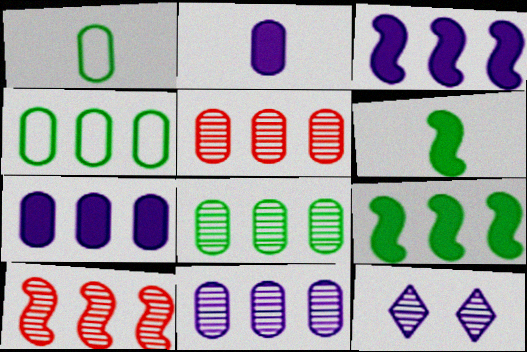[[4, 5, 7], 
[5, 8, 11]]